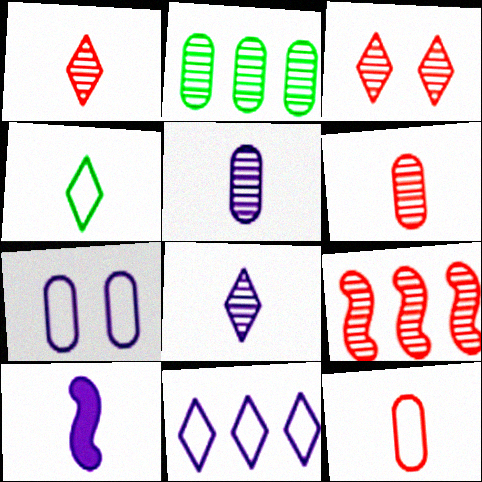[[3, 6, 9], 
[4, 6, 10]]